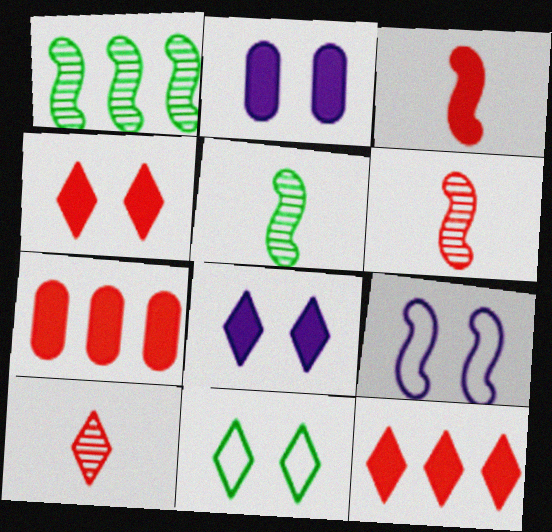[[1, 3, 9], 
[3, 4, 7]]